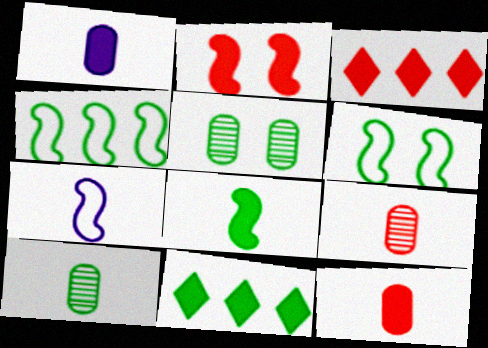[[1, 2, 11], 
[2, 3, 12], 
[3, 5, 7], 
[6, 10, 11]]